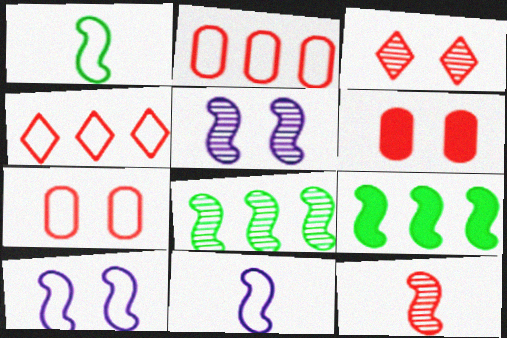[[4, 6, 12], 
[5, 8, 12], 
[9, 10, 12]]